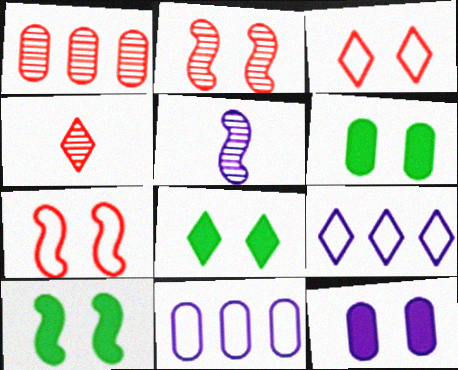[[1, 2, 4], 
[4, 8, 9], 
[4, 10, 11], 
[5, 9, 12], 
[6, 8, 10]]